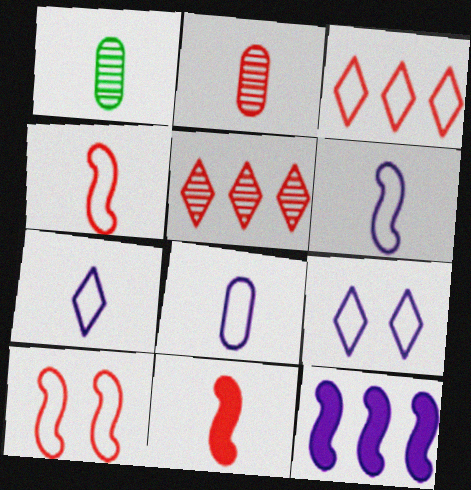[[1, 7, 11], 
[6, 7, 8]]